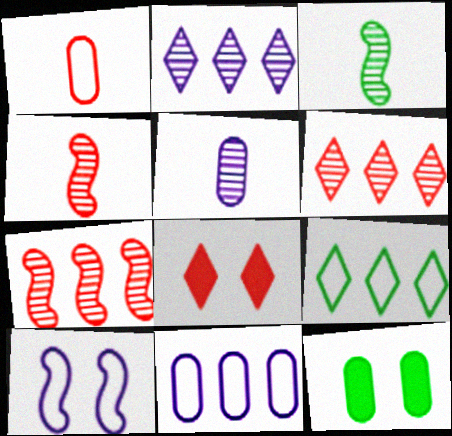[[1, 7, 8], 
[1, 9, 10], 
[3, 8, 11], 
[3, 9, 12]]